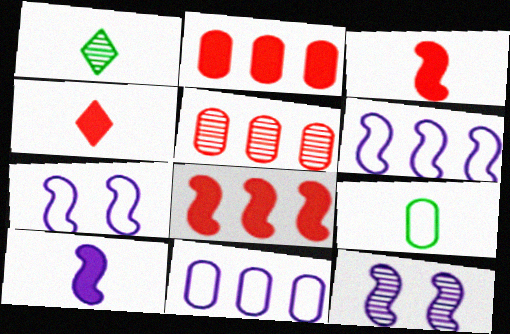[[1, 2, 7], 
[1, 5, 12], 
[6, 10, 12]]